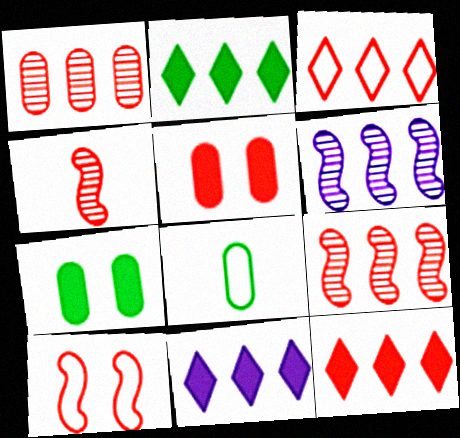[[2, 11, 12], 
[3, 4, 5]]